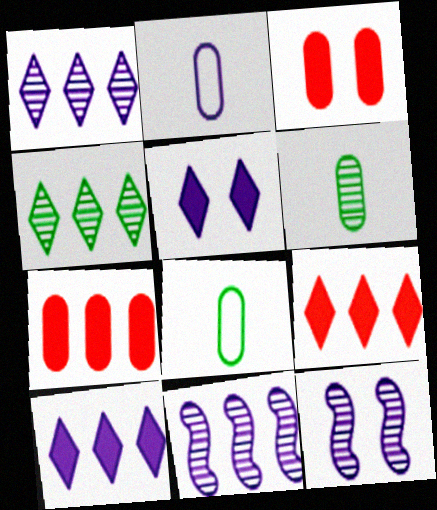[[2, 5, 11], 
[2, 10, 12], 
[8, 9, 12]]